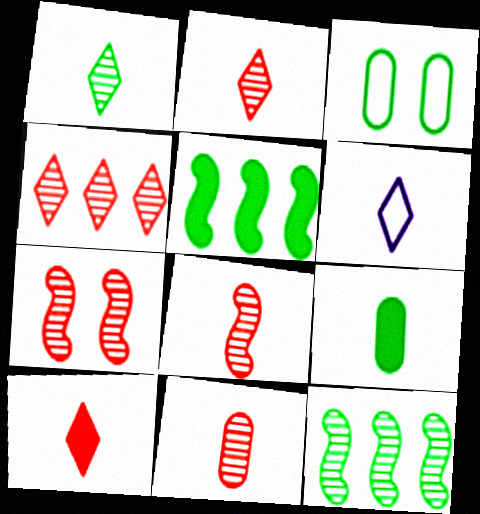[[1, 3, 5], 
[1, 6, 10], 
[2, 8, 11], 
[4, 7, 11], 
[6, 8, 9]]